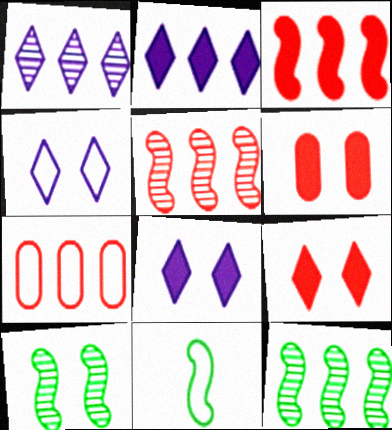[[1, 6, 11], 
[2, 7, 12], 
[4, 6, 10], 
[4, 7, 11]]